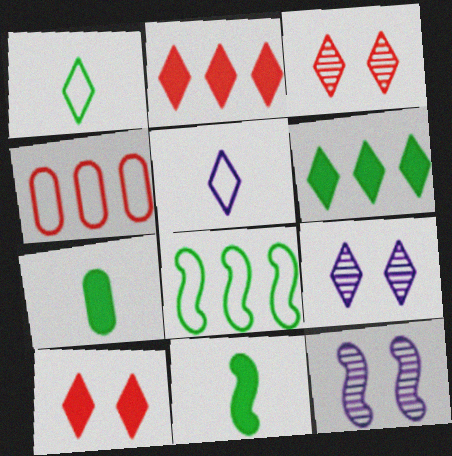[[1, 2, 9], 
[3, 5, 6], 
[4, 9, 11]]